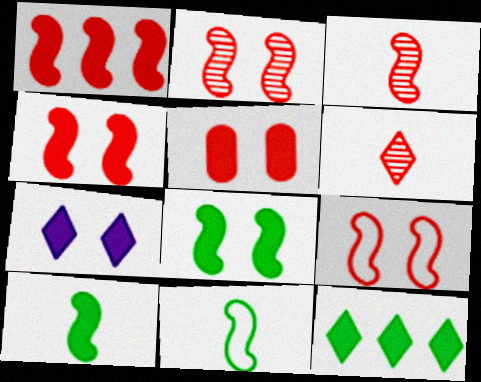[[1, 3, 9], 
[2, 4, 9], 
[5, 7, 8]]